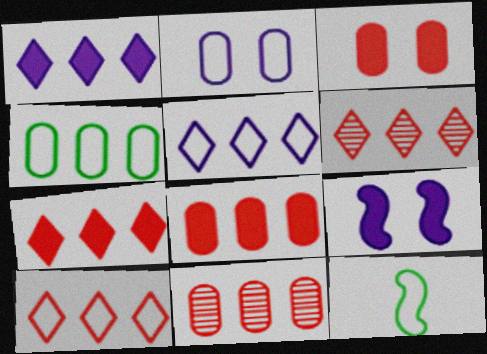[[2, 10, 12], 
[6, 7, 10]]